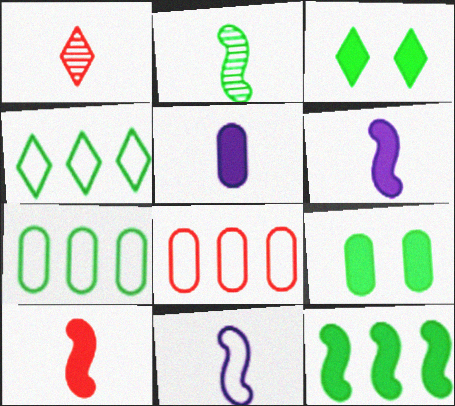[[2, 3, 7], 
[2, 4, 9], 
[2, 10, 11]]